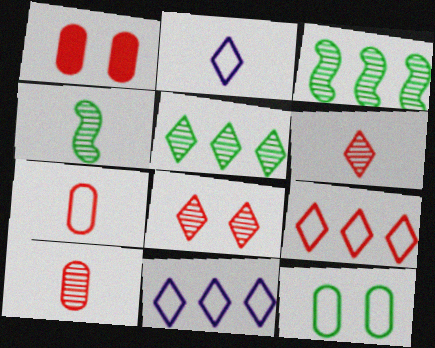[[1, 2, 3], 
[1, 4, 11]]